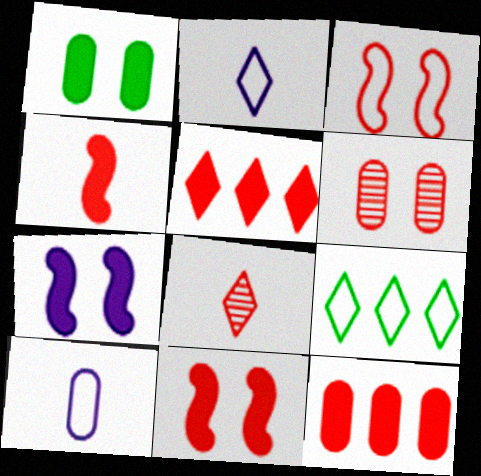[[3, 8, 12], 
[3, 9, 10]]